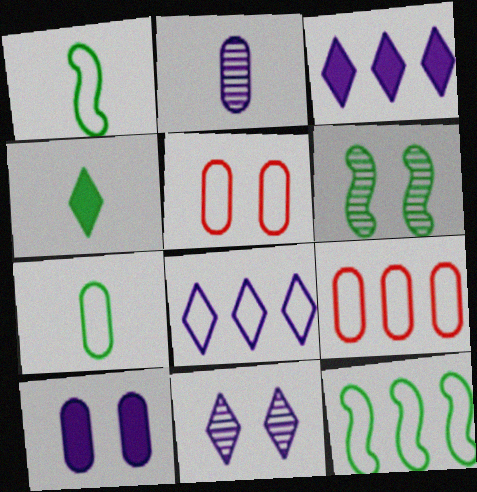[[1, 5, 8], 
[8, 9, 12]]